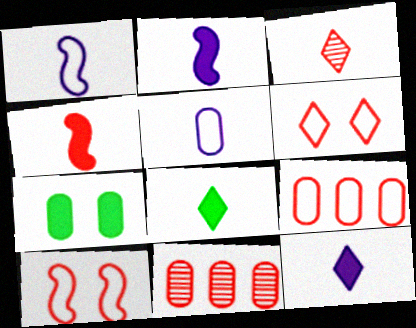[[4, 6, 11], 
[5, 7, 11]]